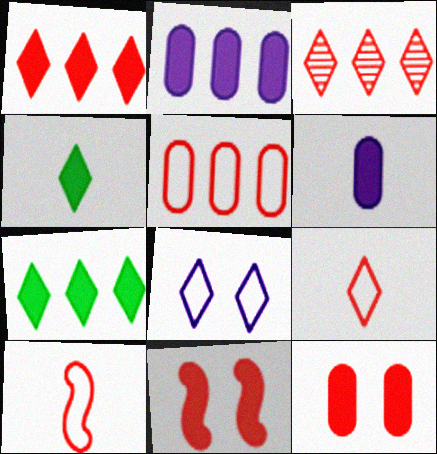[[2, 4, 11], 
[3, 4, 8], 
[3, 10, 12], 
[6, 7, 11]]